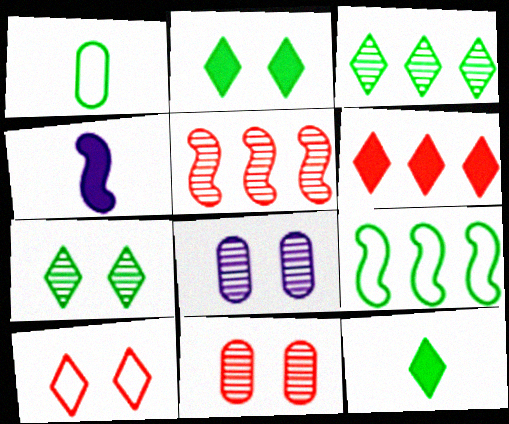[]